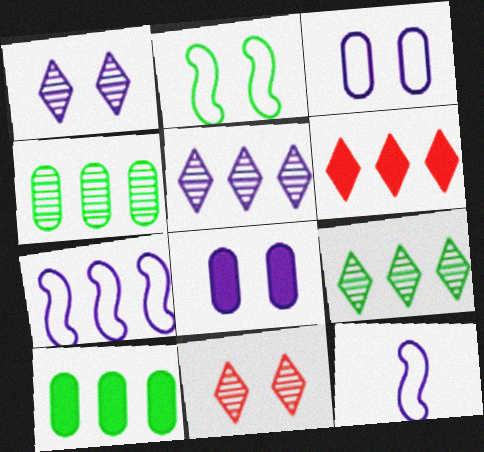[[2, 8, 11], 
[4, 6, 7], 
[5, 8, 12], 
[10, 11, 12]]